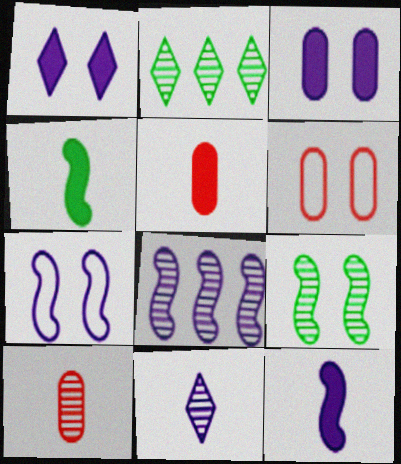[[1, 6, 9], 
[2, 5, 7], 
[2, 6, 12], 
[7, 8, 12]]